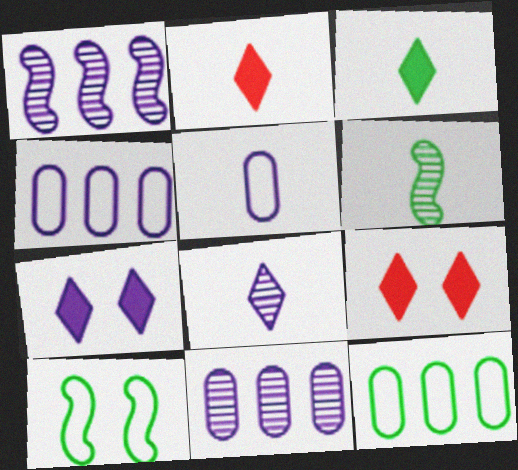[[1, 5, 7], 
[2, 5, 6], 
[2, 10, 11], 
[4, 6, 9]]